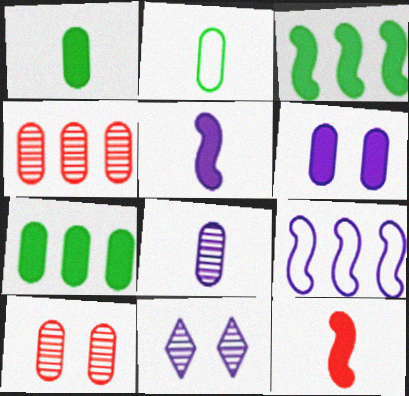[[2, 4, 6]]